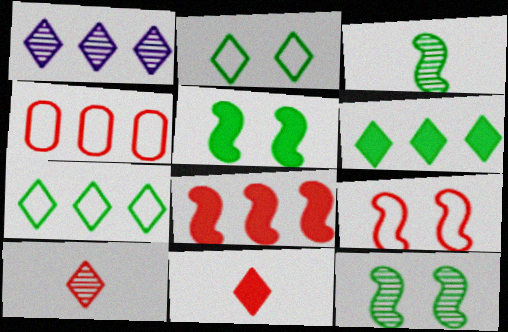[[1, 2, 11]]